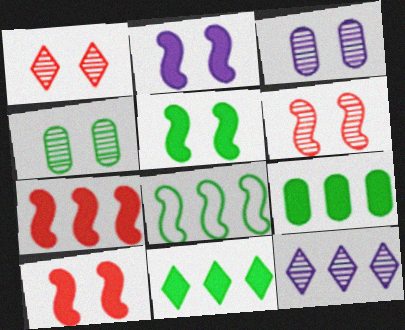[[2, 5, 10]]